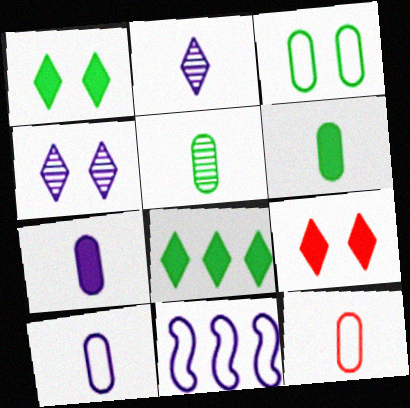[[4, 7, 11], 
[5, 7, 12], 
[5, 9, 11]]